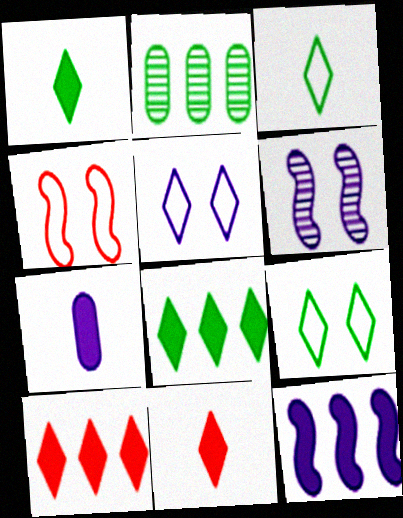[]